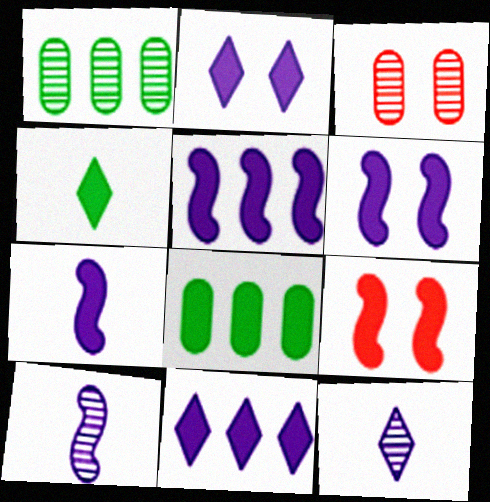[[5, 6, 7]]